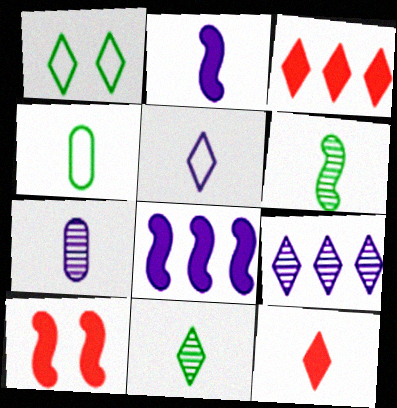[[1, 9, 12], 
[2, 5, 7], 
[4, 9, 10], 
[5, 11, 12]]